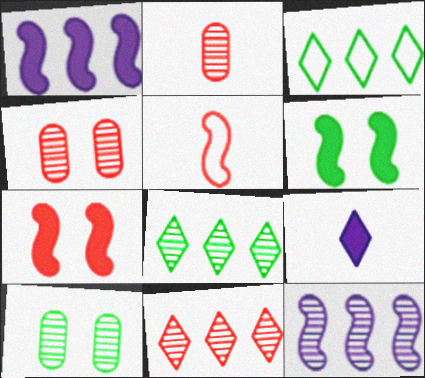[[5, 6, 12]]